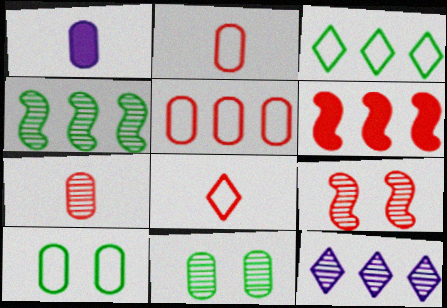[[1, 3, 9], 
[1, 5, 11]]